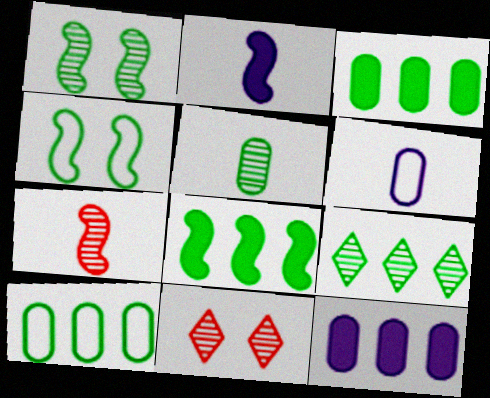[[1, 5, 9], 
[2, 10, 11], 
[6, 8, 11], 
[8, 9, 10]]